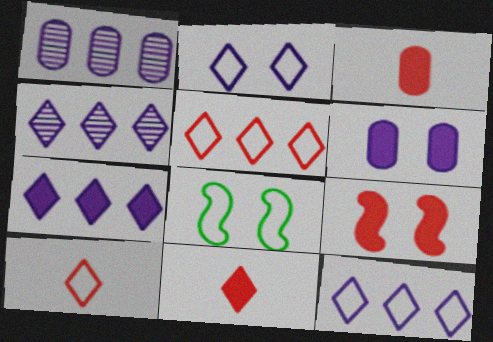[[1, 8, 11], 
[3, 4, 8], 
[4, 7, 12]]